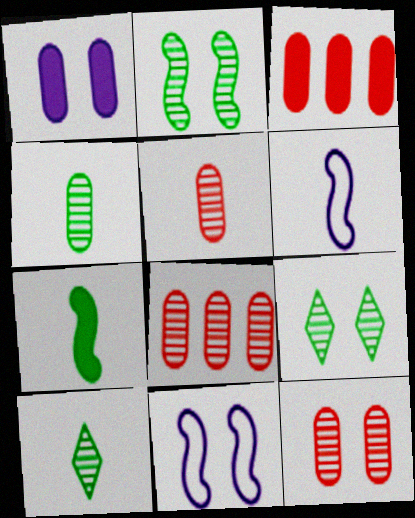[[3, 6, 9], 
[3, 10, 11], 
[5, 8, 12]]